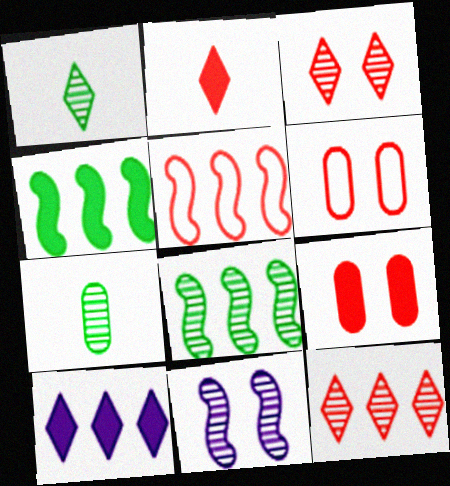[[7, 11, 12]]